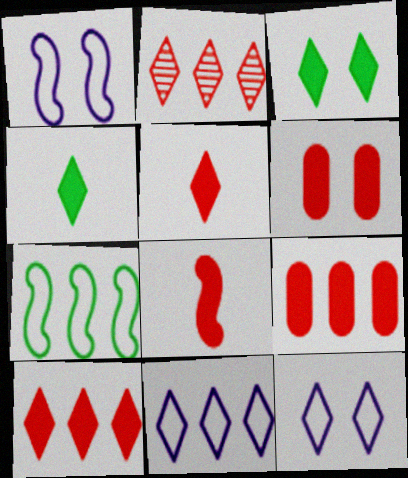[[2, 4, 12], 
[6, 8, 10]]